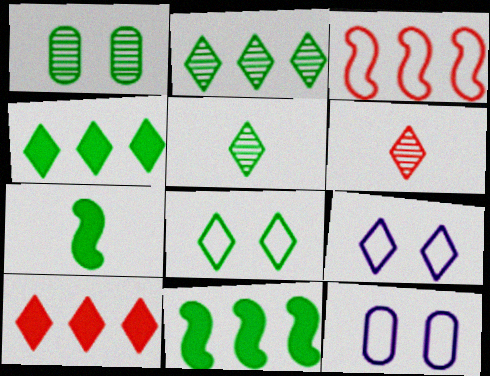[[4, 5, 8], 
[4, 6, 9], 
[5, 9, 10], 
[6, 11, 12]]